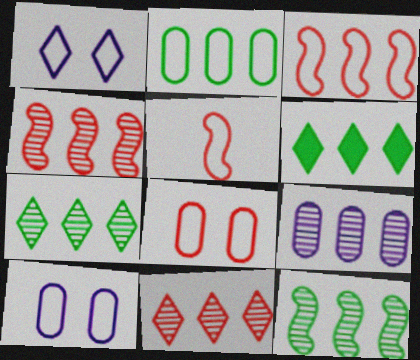[[1, 2, 5], 
[2, 6, 12], 
[3, 6, 9], 
[4, 7, 9], 
[9, 11, 12]]